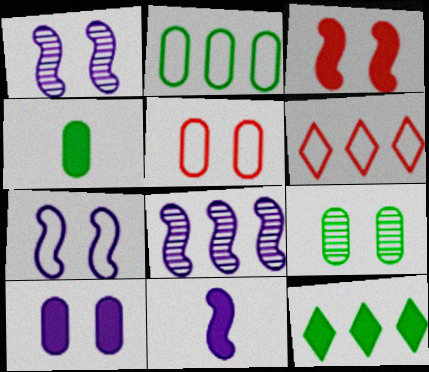[[1, 4, 6], 
[2, 4, 9], 
[5, 9, 10], 
[6, 9, 11], 
[7, 8, 11]]